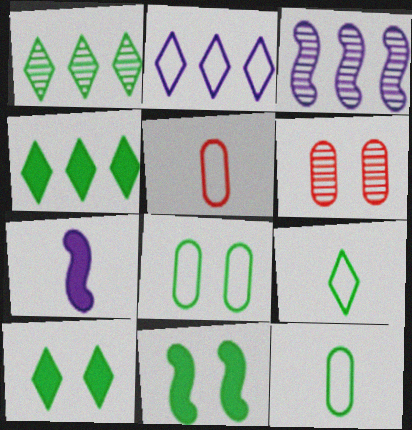[[1, 9, 10], 
[1, 11, 12], 
[3, 5, 10]]